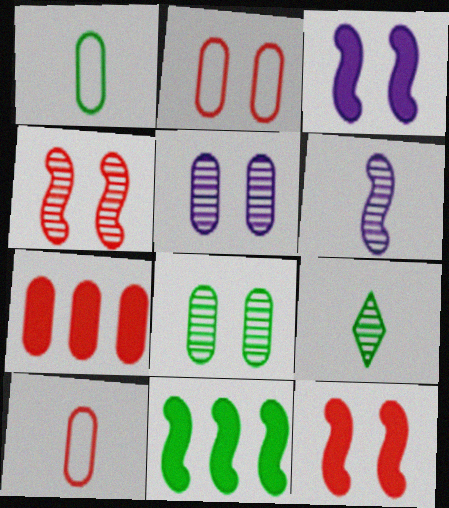[[1, 5, 7]]